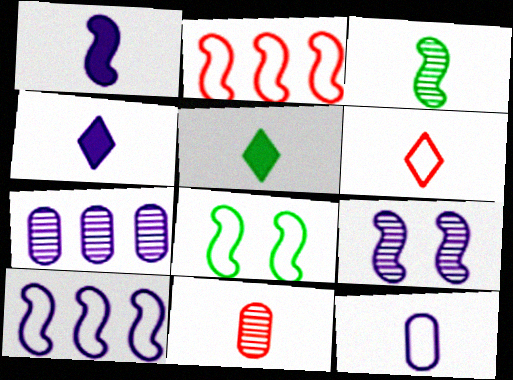[[1, 9, 10]]